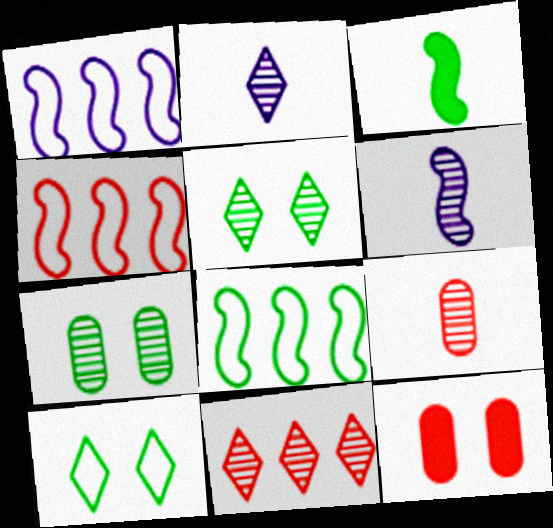[[1, 4, 8], 
[2, 5, 11], 
[2, 8, 12], 
[6, 7, 11]]